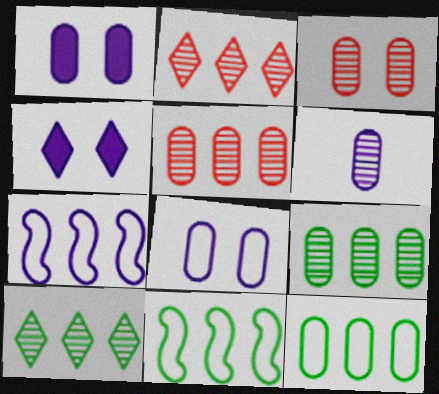[[3, 6, 9], 
[4, 6, 7]]